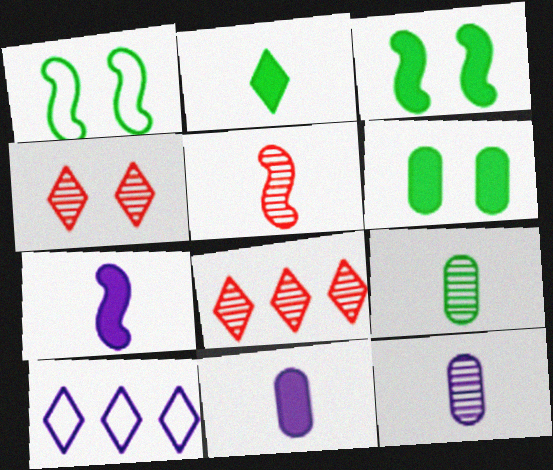[[1, 8, 11], 
[2, 4, 10], 
[5, 6, 10]]